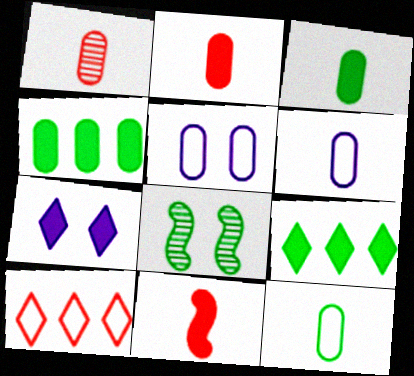[[1, 3, 6], 
[1, 4, 5], 
[4, 7, 11], 
[8, 9, 12]]